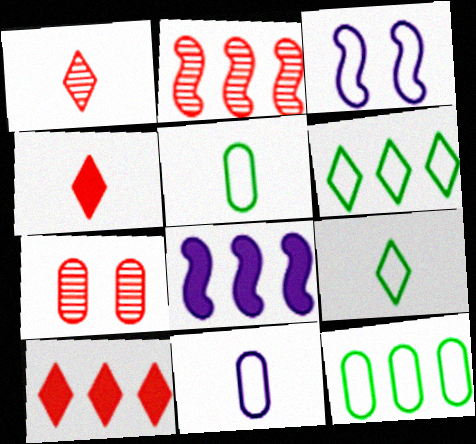[[1, 2, 7], 
[7, 8, 9]]